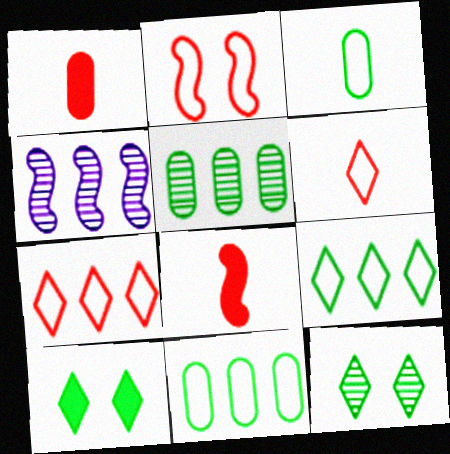[]